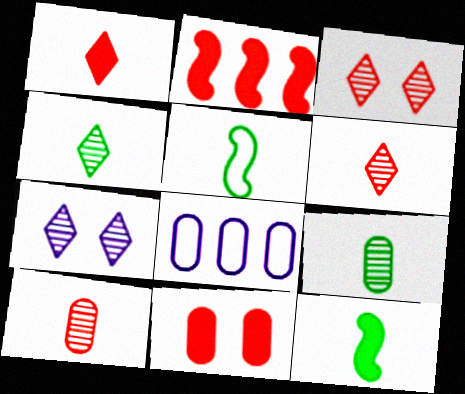[[1, 2, 11], 
[3, 8, 12], 
[8, 9, 11]]